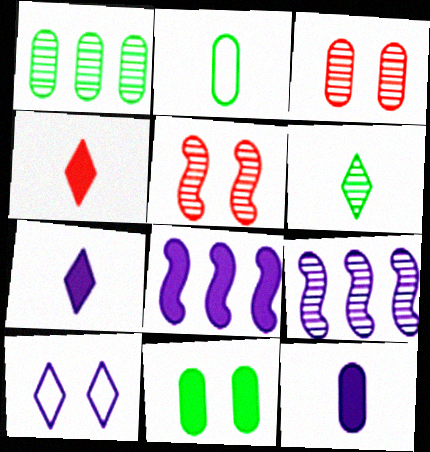[[1, 2, 11], 
[3, 6, 9], 
[4, 8, 11], 
[5, 10, 11], 
[9, 10, 12]]